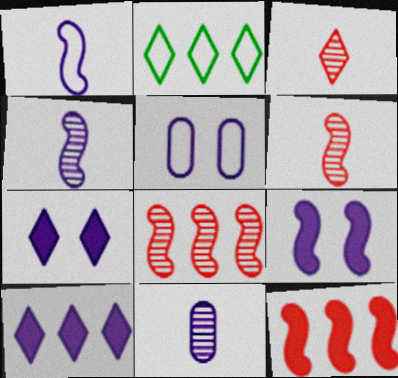[[2, 3, 7], 
[4, 5, 10]]